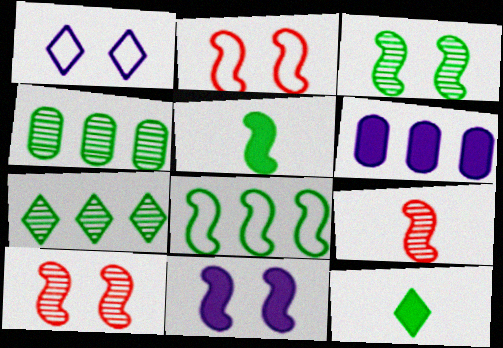[[2, 3, 11], 
[3, 5, 8], 
[8, 9, 11]]